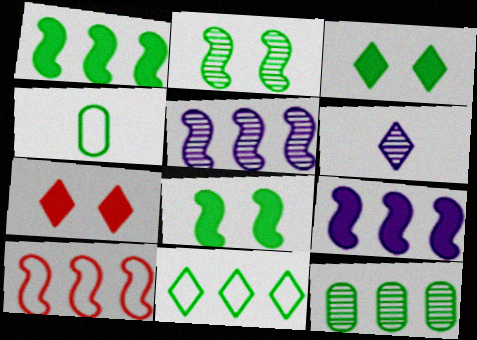[[1, 5, 10], 
[1, 11, 12], 
[4, 5, 7], 
[6, 7, 11]]